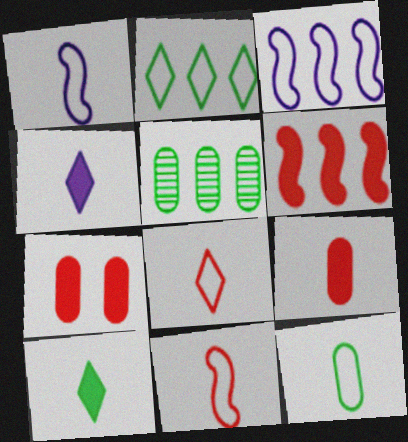[[1, 8, 12]]